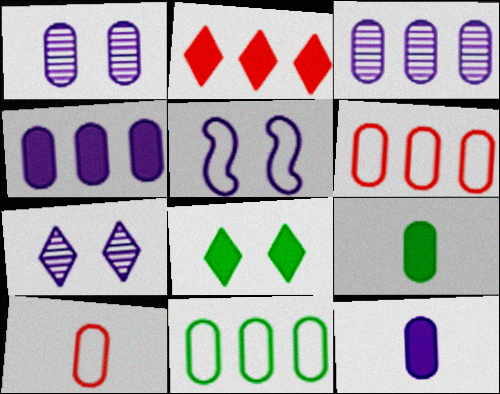[[1, 6, 9]]